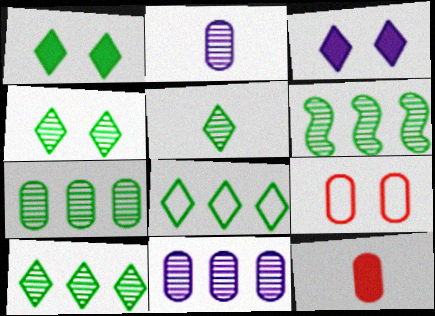[[1, 5, 8], 
[4, 5, 10], 
[6, 7, 10]]